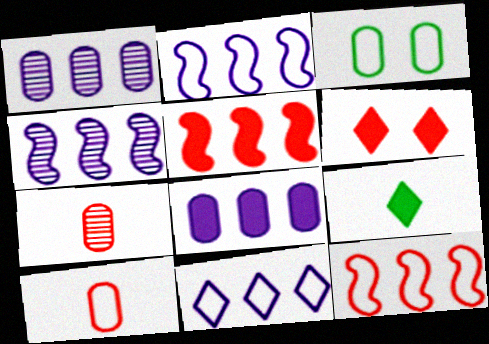[[3, 7, 8], 
[4, 8, 11], 
[6, 7, 12]]